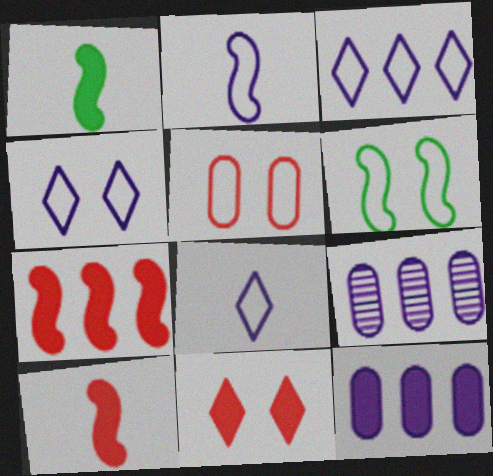[[1, 11, 12], 
[3, 4, 8], 
[4, 5, 6]]